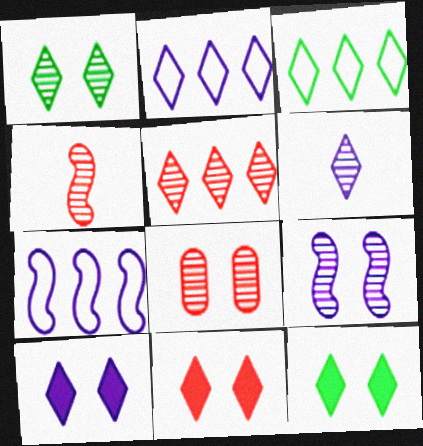[[1, 5, 6], 
[1, 8, 9], 
[2, 6, 10], 
[3, 6, 11], 
[4, 5, 8], 
[10, 11, 12]]